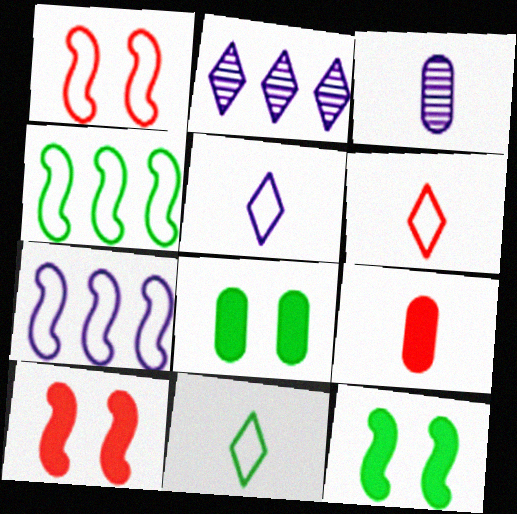[[5, 6, 11]]